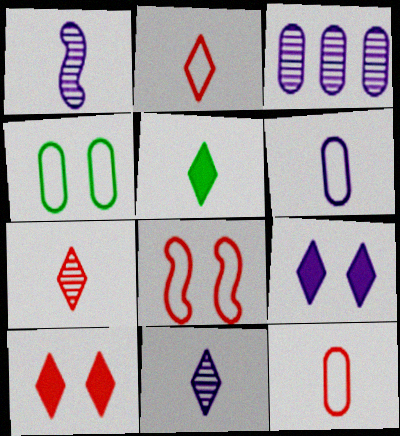[[1, 5, 12], 
[2, 5, 11], 
[3, 5, 8]]